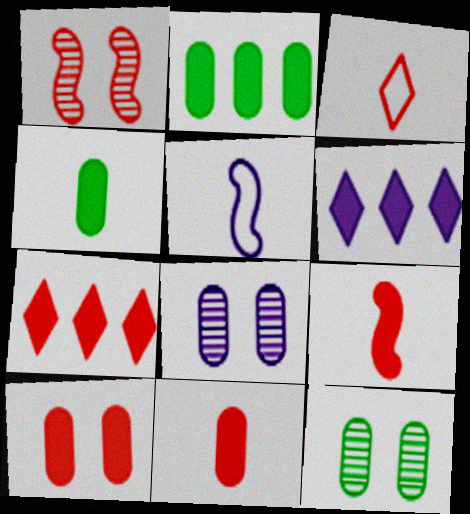[[5, 6, 8], 
[5, 7, 12], 
[7, 9, 10]]